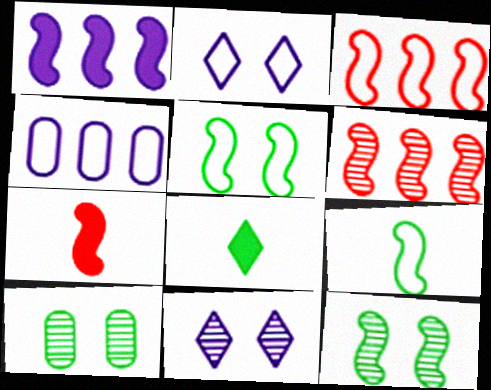[]